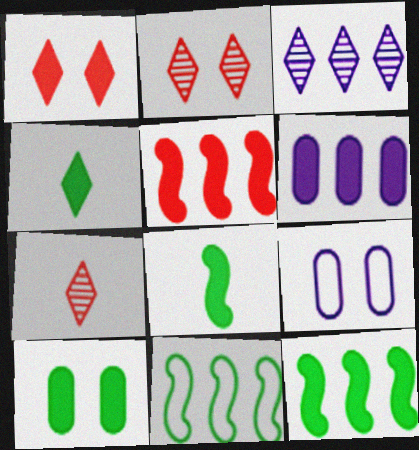[[1, 6, 8], 
[4, 10, 12], 
[7, 9, 12]]